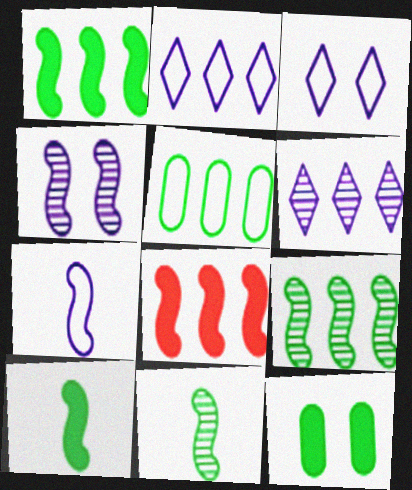[[5, 6, 8]]